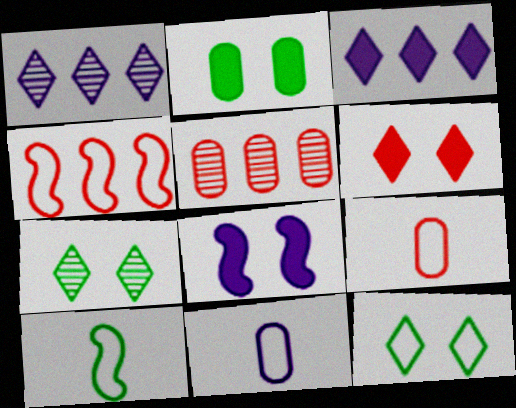[[1, 8, 11], 
[2, 5, 11], 
[2, 6, 8], 
[4, 11, 12]]